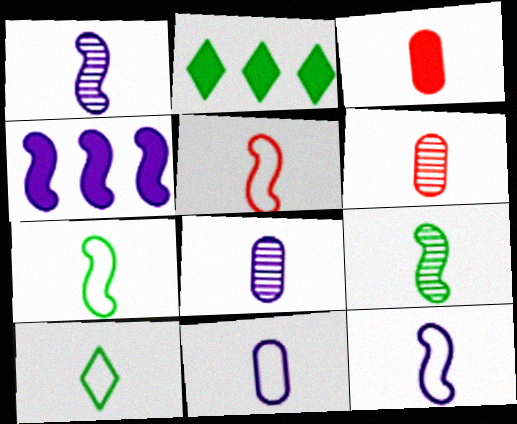[[1, 3, 10], 
[5, 7, 12], 
[5, 10, 11]]